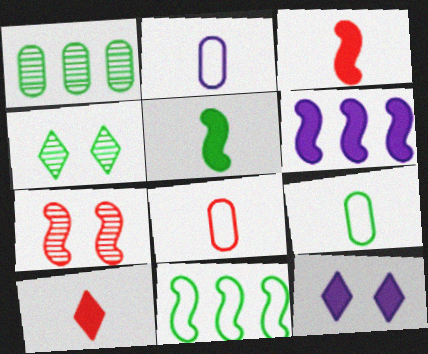[[2, 8, 9], 
[4, 6, 8]]